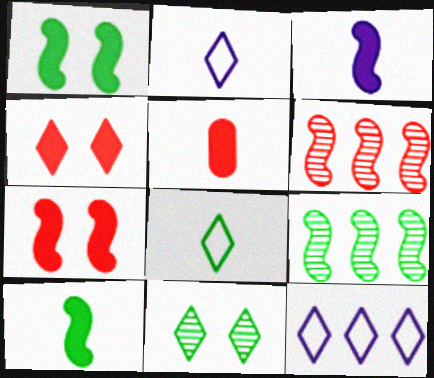[]